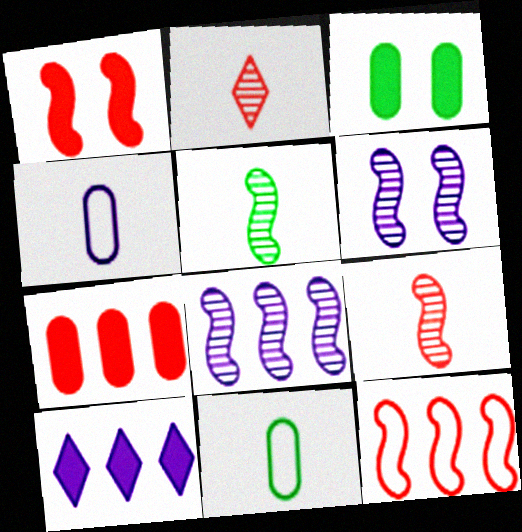[[1, 9, 12], 
[4, 6, 10]]